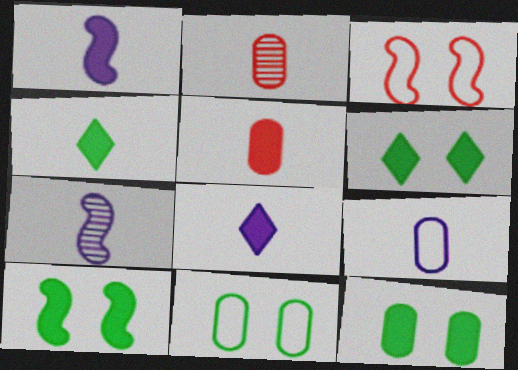[[1, 4, 5], 
[6, 10, 12], 
[7, 8, 9]]